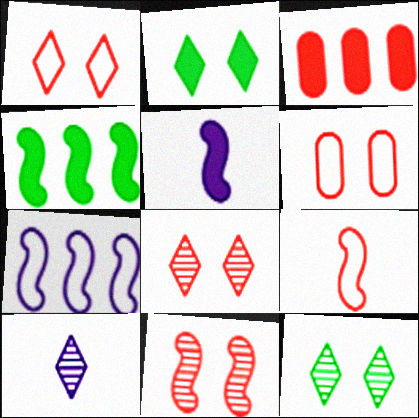[[2, 3, 5], 
[3, 8, 9], 
[4, 6, 10]]